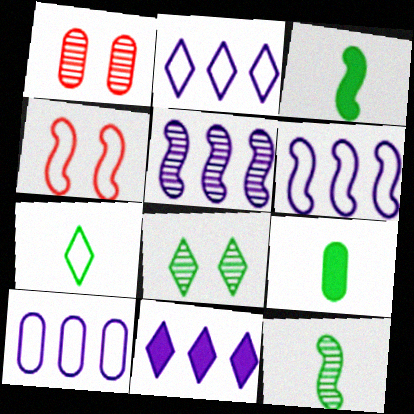[[1, 2, 3], 
[1, 9, 10], 
[2, 6, 10], 
[3, 4, 5], 
[4, 7, 10], 
[5, 10, 11], 
[7, 9, 12]]